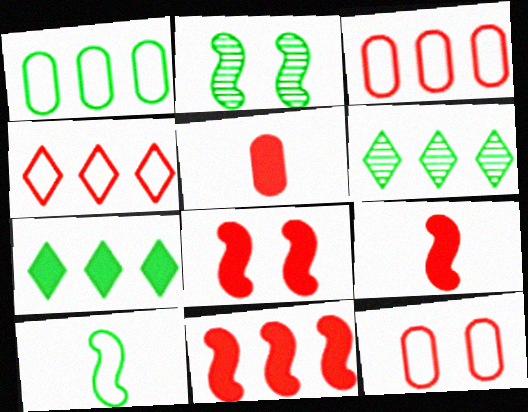[[8, 9, 11]]